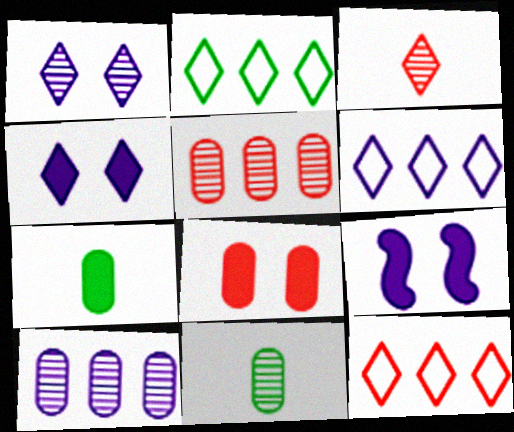[[2, 3, 4], 
[2, 6, 12], 
[9, 11, 12]]